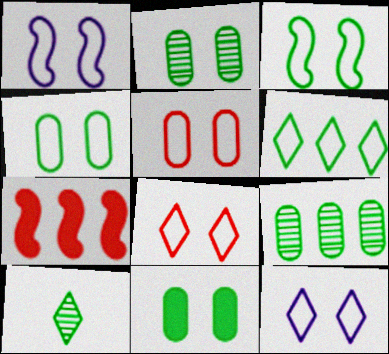[[1, 4, 8], 
[2, 4, 11], 
[3, 5, 12]]